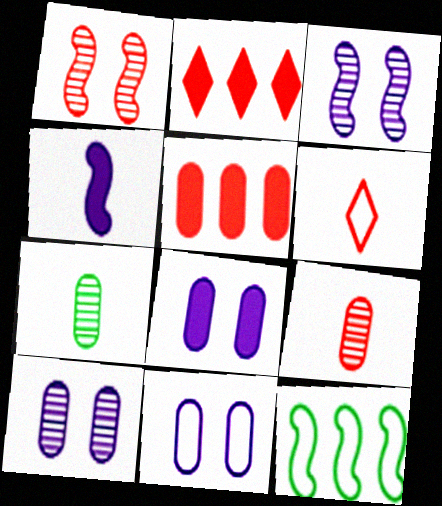[[1, 4, 12], 
[1, 5, 6], 
[4, 6, 7], 
[5, 7, 11], 
[6, 11, 12], 
[8, 10, 11]]